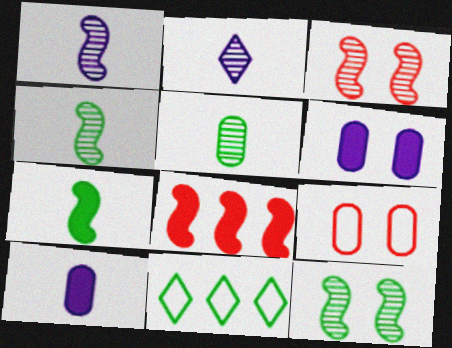[[3, 10, 11]]